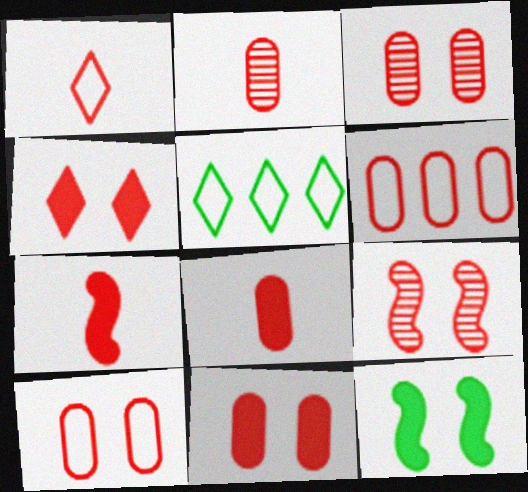[[1, 2, 7], 
[2, 6, 11], 
[3, 6, 8], 
[3, 10, 11], 
[4, 9, 10]]